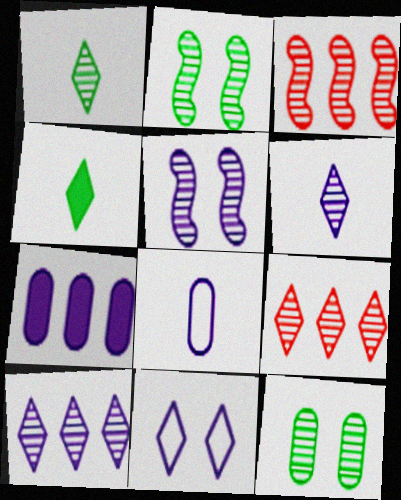[[3, 6, 12], 
[4, 9, 11]]